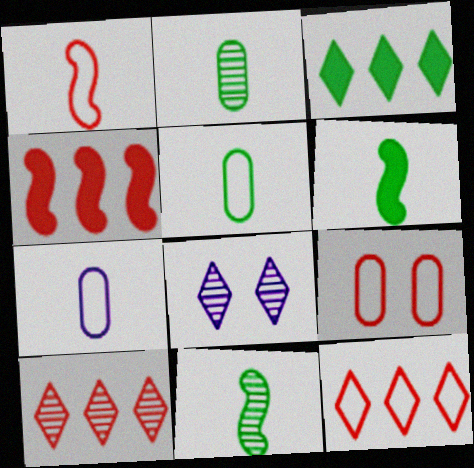[[1, 9, 12], 
[4, 5, 8]]